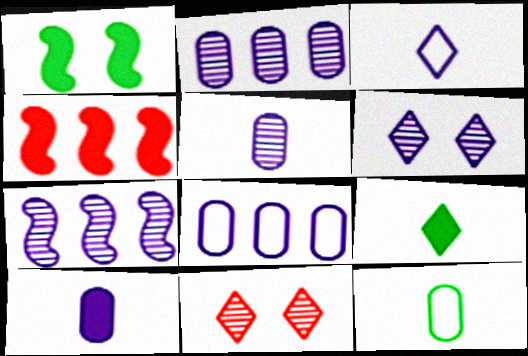[[4, 6, 12], 
[5, 6, 7]]